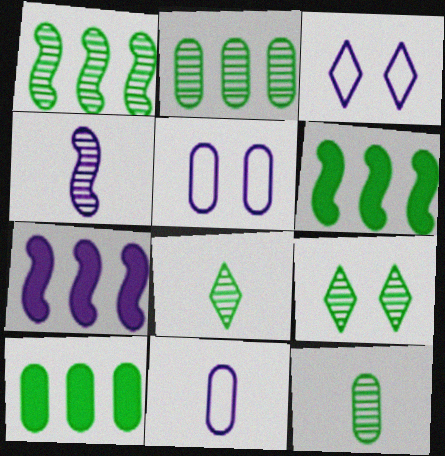[[1, 9, 12]]